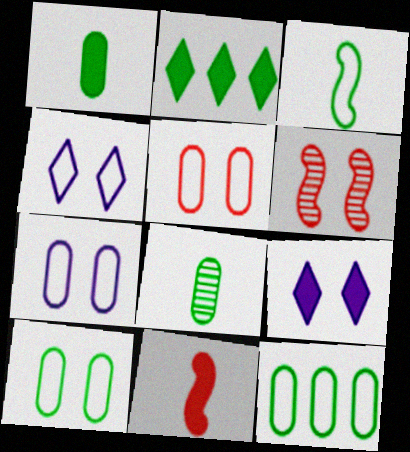[[5, 7, 10], 
[6, 9, 10]]